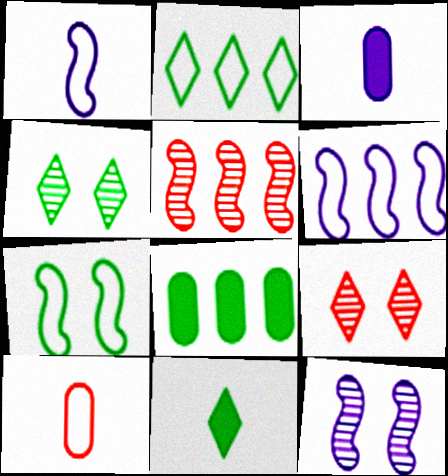[[1, 8, 9], 
[2, 4, 11]]